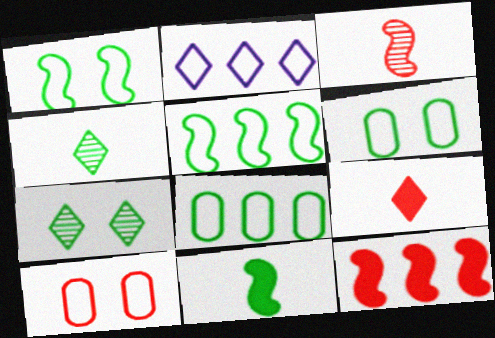[[2, 7, 9], 
[7, 8, 11]]